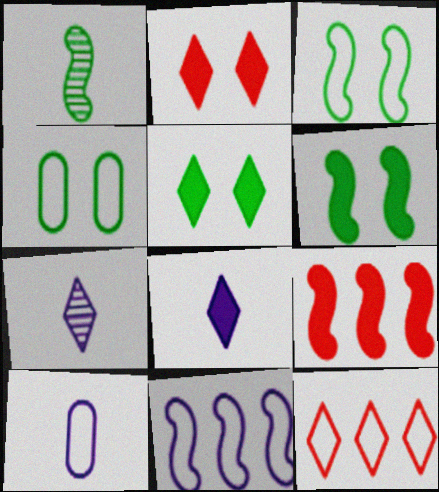[[3, 10, 12], 
[4, 7, 9], 
[5, 7, 12]]